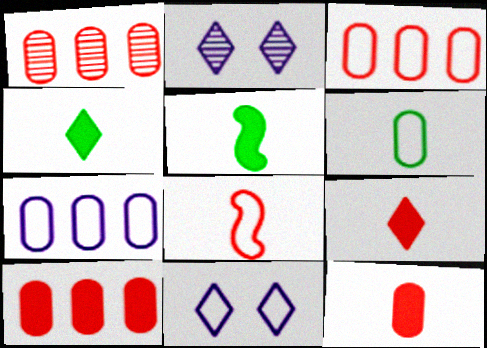[[1, 3, 10], 
[1, 5, 11], 
[2, 3, 5]]